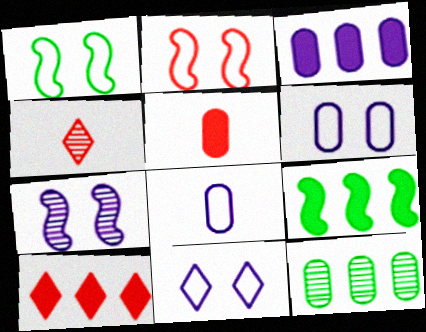[[1, 3, 4], 
[3, 9, 10], 
[4, 6, 9], 
[4, 7, 12], 
[5, 6, 12]]